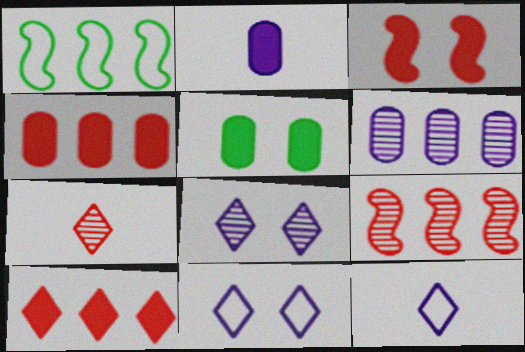[[1, 6, 10], 
[2, 4, 5], 
[5, 9, 12]]